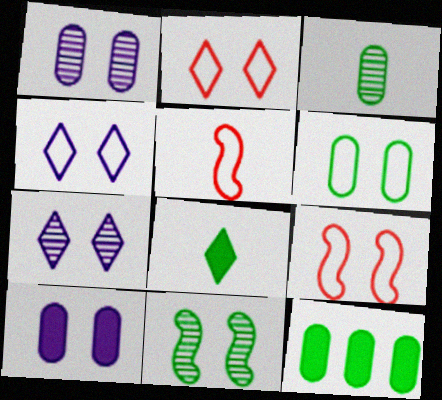[[2, 10, 11], 
[3, 6, 12], 
[4, 6, 9], 
[5, 7, 12]]